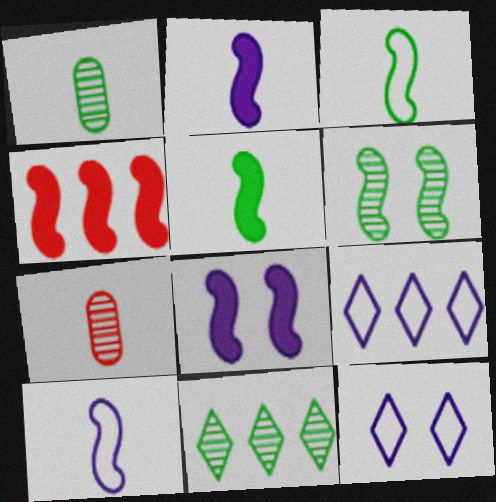[[1, 4, 12], 
[1, 6, 11], 
[4, 5, 8], 
[4, 6, 10]]